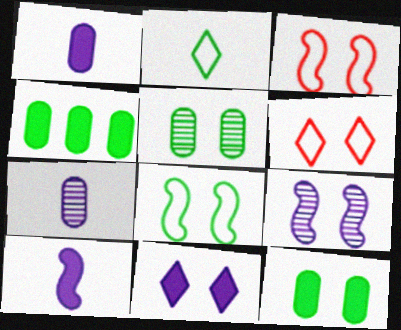[[3, 5, 11], 
[6, 9, 12]]